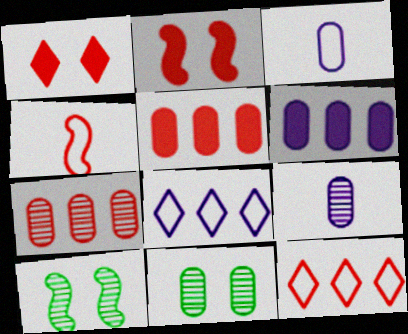[[1, 4, 7], 
[3, 5, 11], 
[7, 9, 11]]